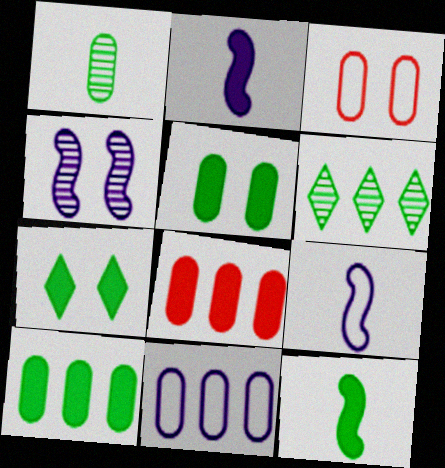[[2, 3, 6], 
[2, 7, 8], 
[3, 4, 7], 
[7, 10, 12]]